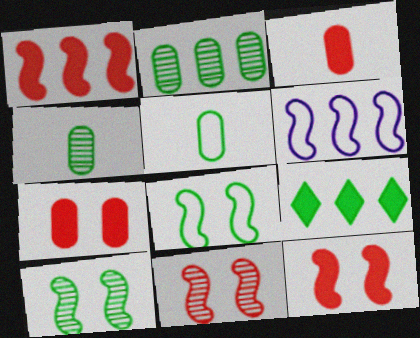[[4, 8, 9], 
[5, 9, 10]]